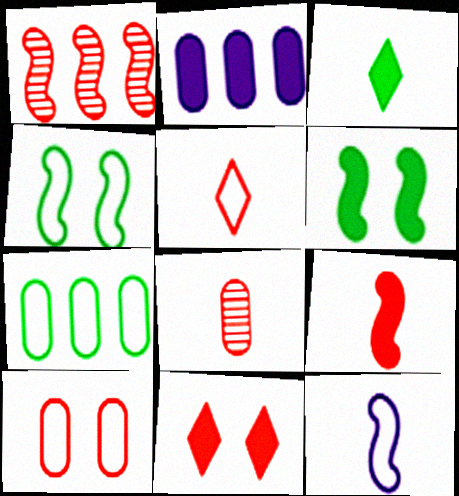[[1, 6, 12], 
[3, 8, 12], 
[5, 8, 9]]